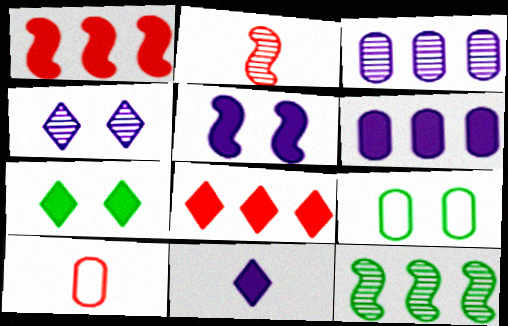[[5, 6, 11], 
[7, 8, 11]]